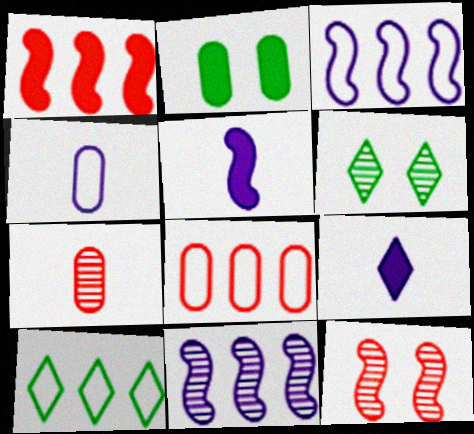[[1, 2, 9], 
[1, 4, 6], 
[3, 8, 10], 
[5, 6, 8], 
[6, 7, 11]]